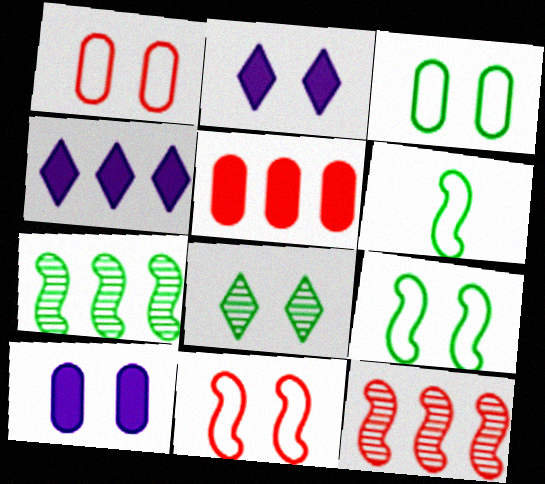[[8, 10, 11]]